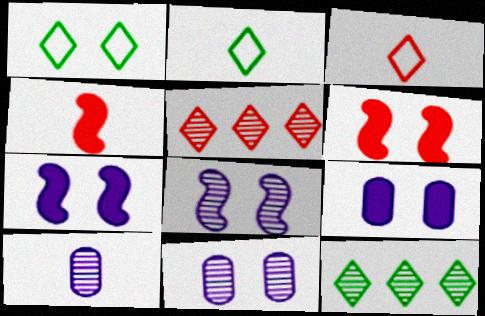[[1, 6, 11], 
[2, 4, 10]]